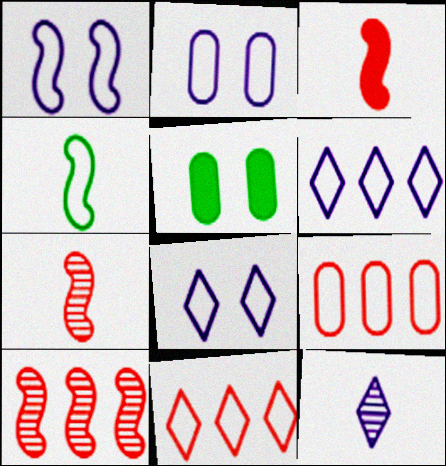[[1, 2, 8], 
[2, 4, 11], 
[4, 8, 9], 
[5, 6, 7]]